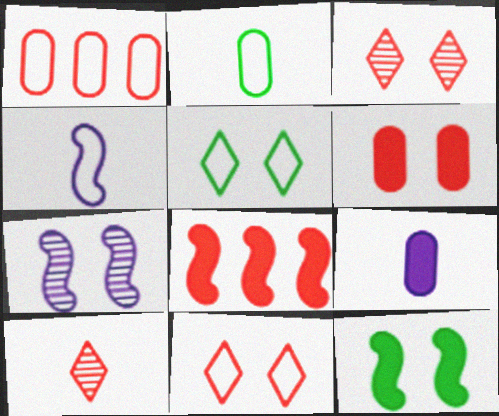[[1, 4, 5], 
[5, 6, 7]]